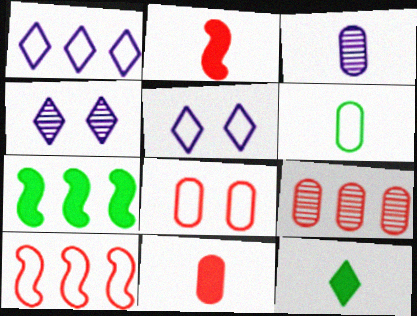[[1, 7, 9], 
[3, 6, 11], 
[5, 6, 10], 
[8, 9, 11]]